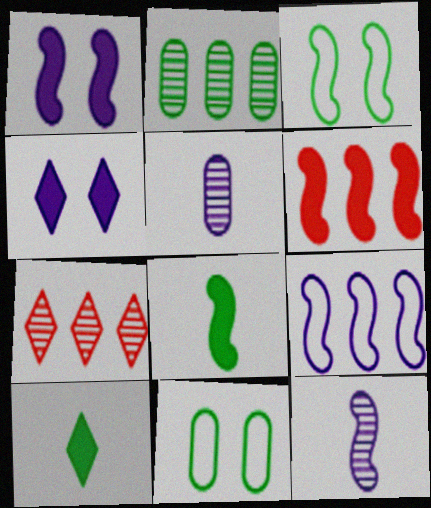[[1, 6, 8], 
[1, 9, 12], 
[2, 3, 10], 
[3, 6, 12], 
[4, 5, 9]]